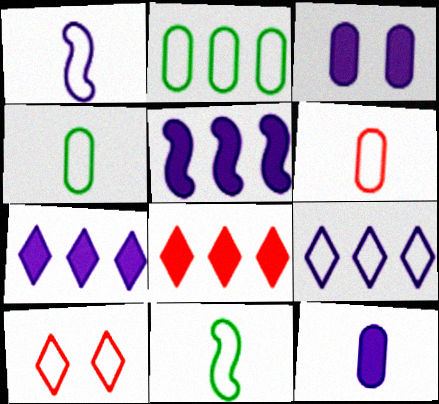[[1, 2, 10]]